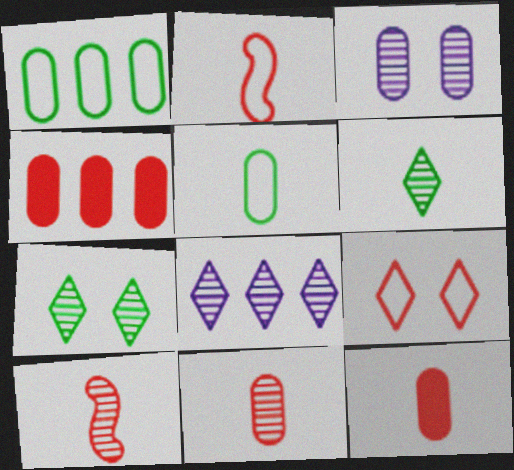[[1, 3, 12], 
[3, 4, 5], 
[4, 9, 10]]